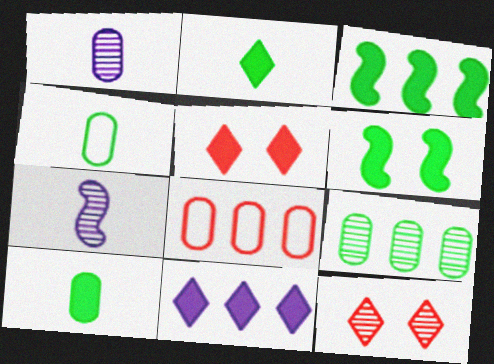[[2, 5, 11], 
[7, 9, 12]]